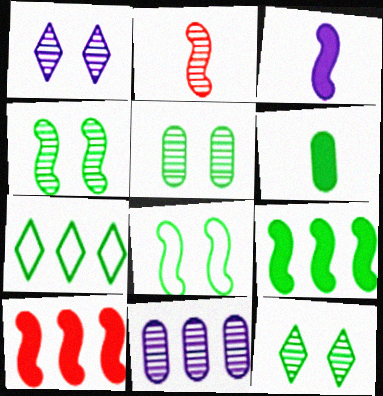[[2, 11, 12], 
[4, 5, 12], 
[4, 6, 7], 
[7, 10, 11]]